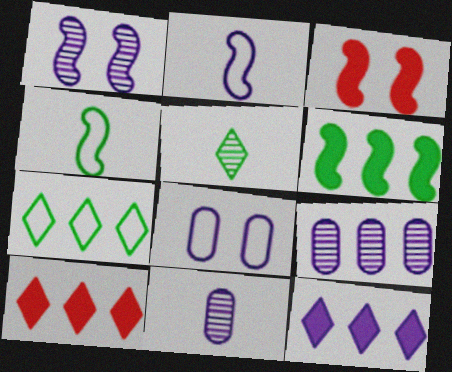[[3, 7, 11]]